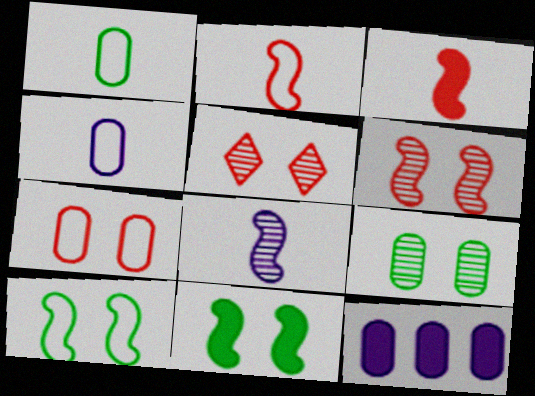[]